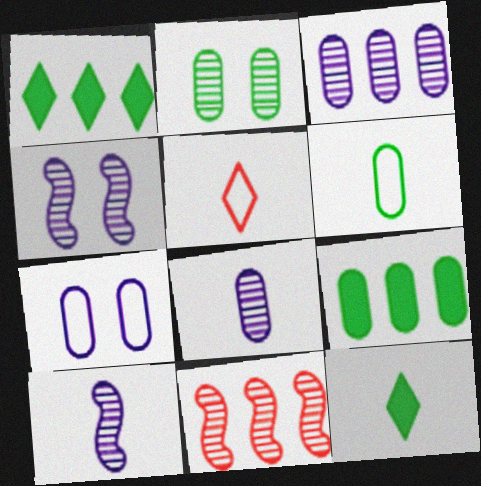[[2, 6, 9], 
[4, 5, 9], 
[7, 11, 12]]